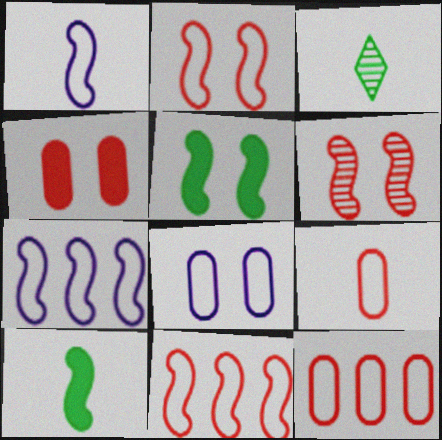[[3, 4, 7], 
[6, 7, 10]]